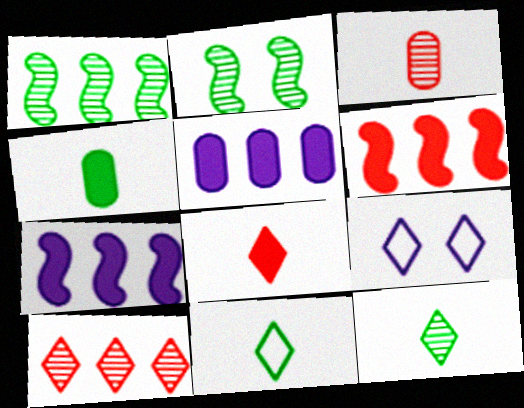[]